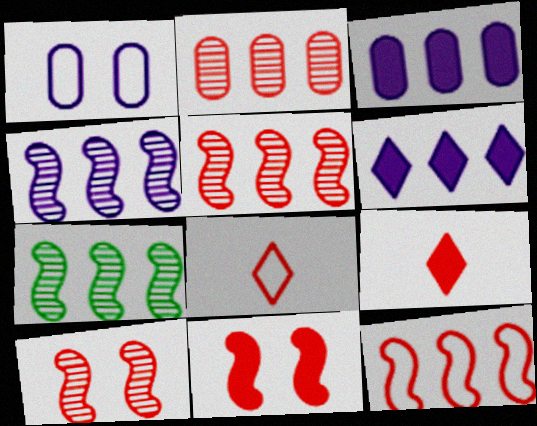[[1, 7, 9], 
[2, 8, 11], 
[4, 5, 7]]